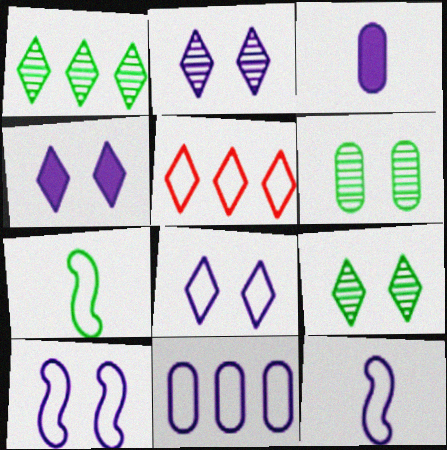[[2, 4, 8], 
[8, 11, 12]]